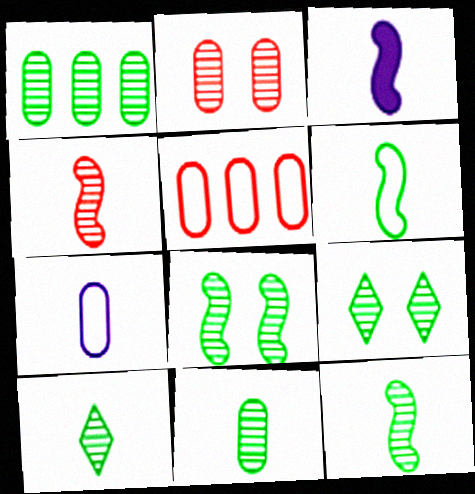[[1, 8, 10], 
[1, 9, 12], 
[3, 4, 6], 
[3, 5, 9], 
[10, 11, 12]]